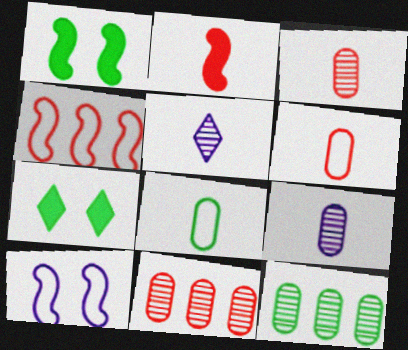[[2, 5, 8], 
[4, 7, 9]]